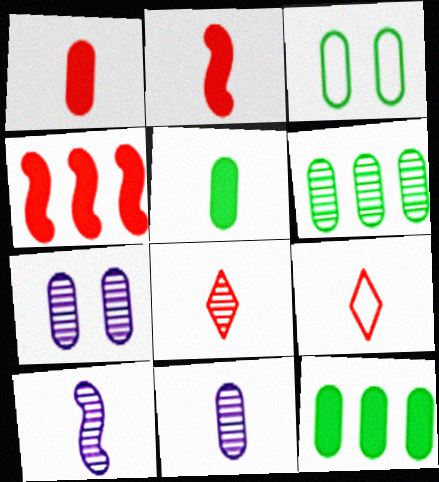[[3, 5, 6], 
[5, 9, 10]]